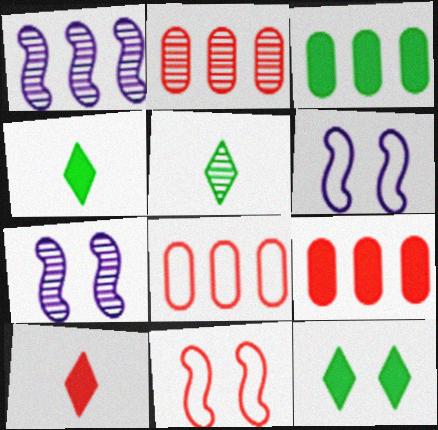[[2, 4, 6], 
[2, 5, 7], 
[2, 8, 9], 
[2, 10, 11], 
[4, 7, 8], 
[5, 6, 9]]